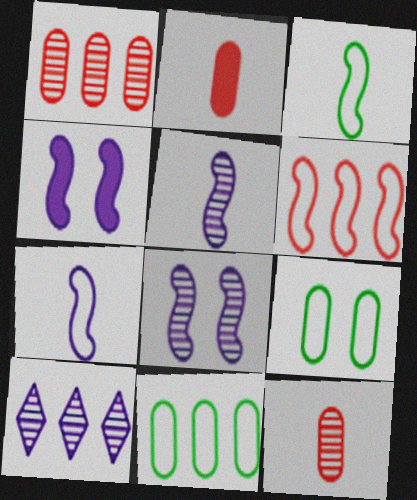[]